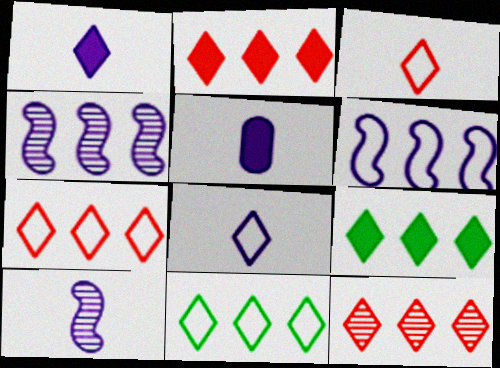[[2, 7, 12], 
[5, 8, 10]]